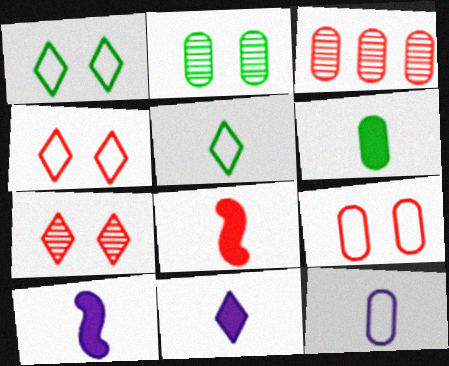[[1, 3, 10], 
[3, 4, 8], 
[6, 8, 11]]